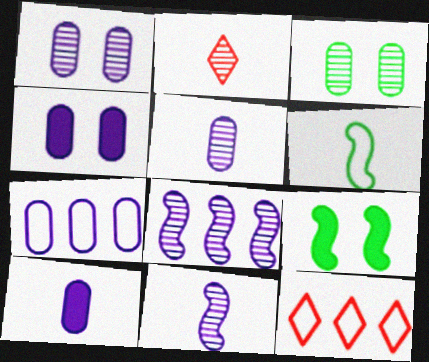[[1, 7, 10], 
[2, 3, 8], 
[2, 6, 10], 
[2, 7, 9], 
[4, 5, 7], 
[5, 9, 12]]